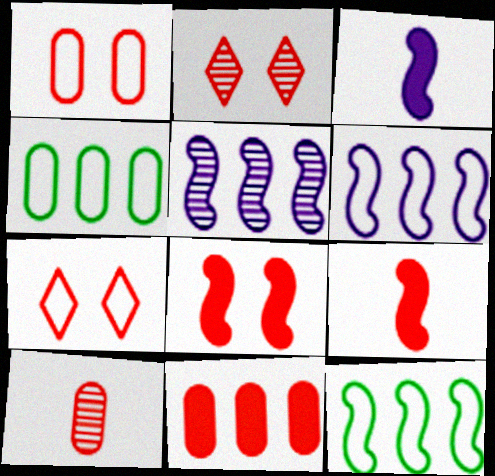[[1, 2, 8], 
[1, 10, 11], 
[2, 3, 4]]